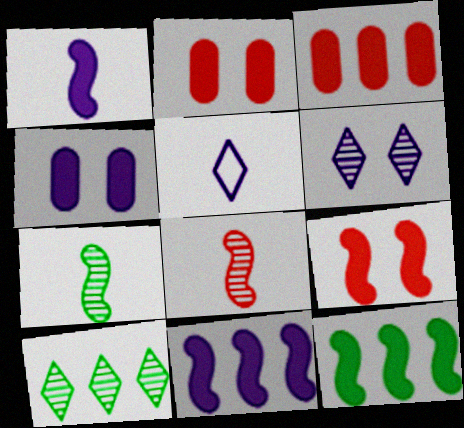[[1, 9, 12]]